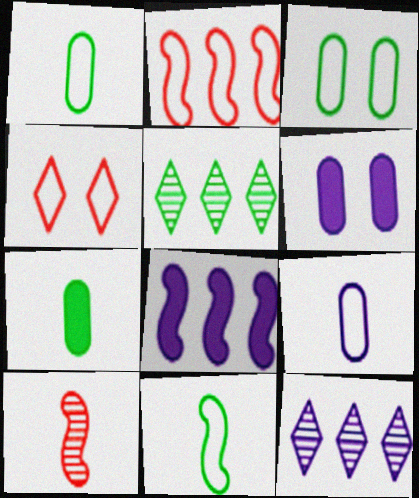[]